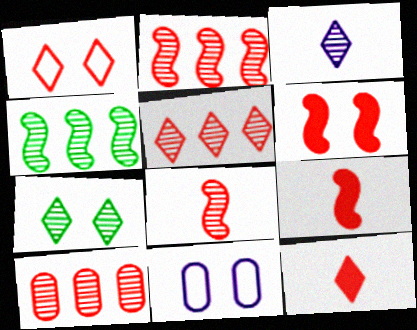[[1, 5, 12], 
[1, 9, 10], 
[2, 5, 10], 
[3, 5, 7], 
[4, 11, 12], 
[6, 7, 11]]